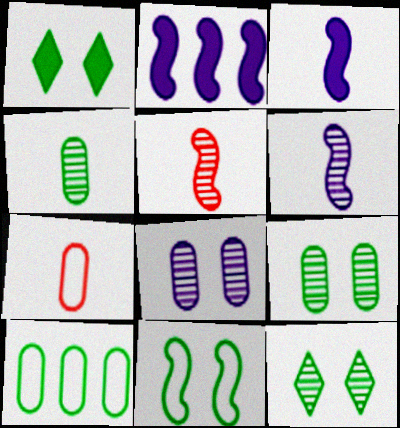[[1, 9, 11], 
[2, 5, 11], 
[2, 7, 12]]